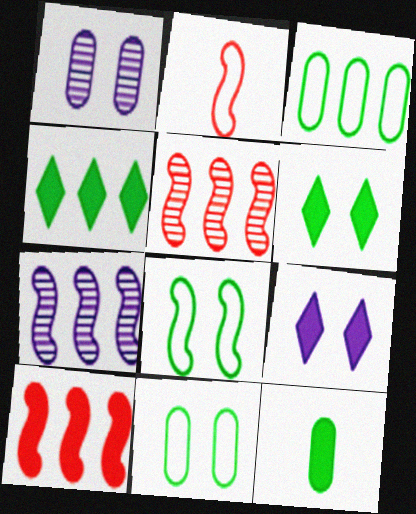[[1, 2, 4], 
[9, 10, 12]]